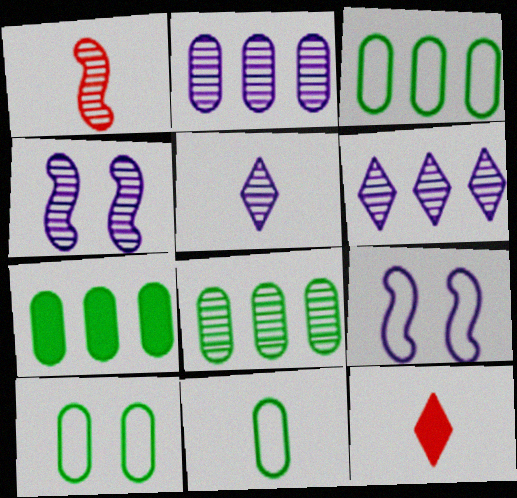[[2, 4, 5], 
[3, 4, 12], 
[3, 7, 8], 
[3, 10, 11], 
[8, 9, 12]]